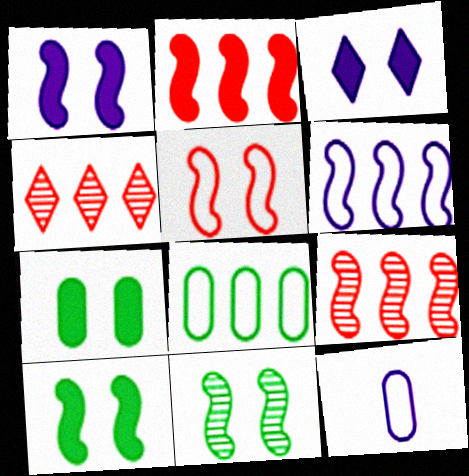[[1, 5, 11], 
[4, 10, 12]]